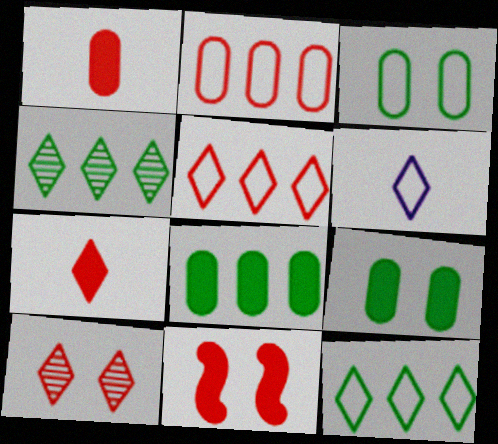[[5, 7, 10]]